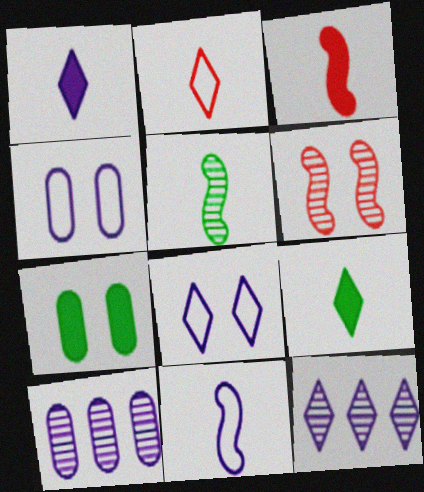[[1, 8, 12], 
[3, 5, 11], 
[6, 7, 8]]